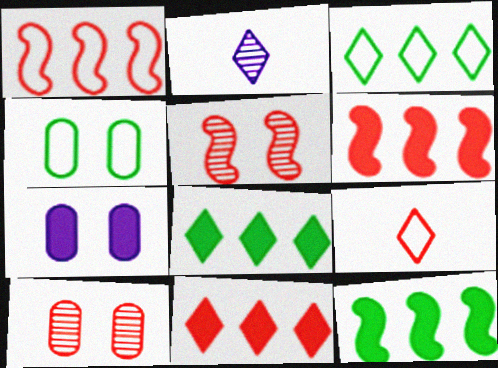[[2, 4, 6], 
[4, 7, 10], 
[6, 9, 10]]